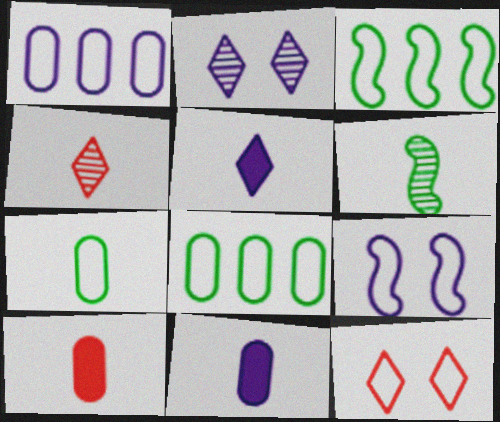[[2, 3, 10]]